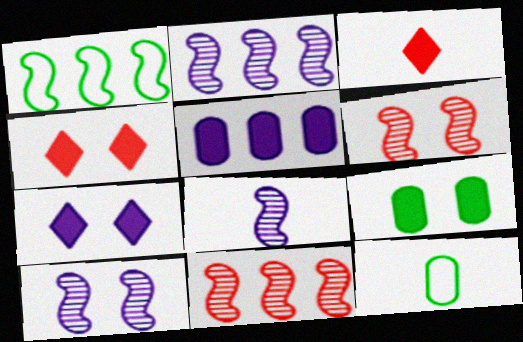[[2, 4, 12], 
[2, 8, 10], 
[3, 8, 12], 
[7, 11, 12]]